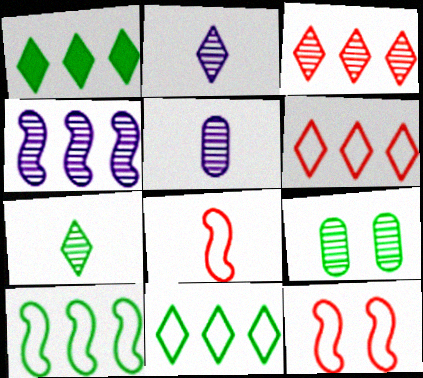[[1, 5, 12]]